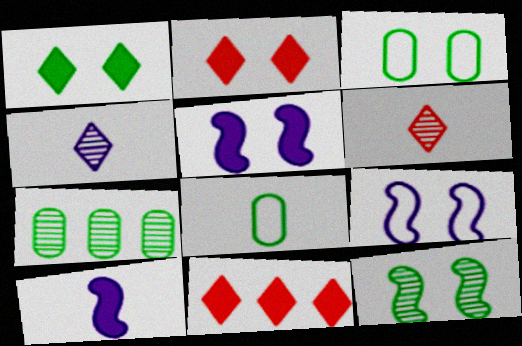[[1, 3, 12], 
[6, 8, 10]]